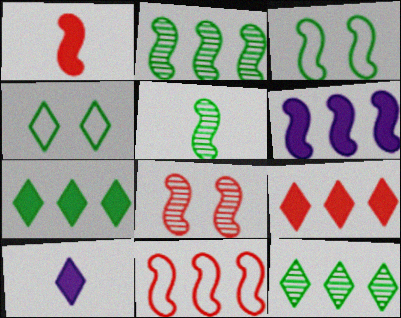[[1, 8, 11], 
[2, 6, 11]]